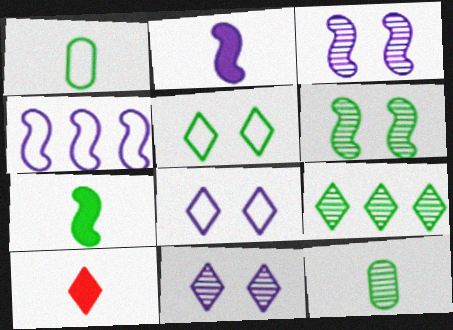[[2, 3, 4], 
[6, 9, 12], 
[8, 9, 10]]